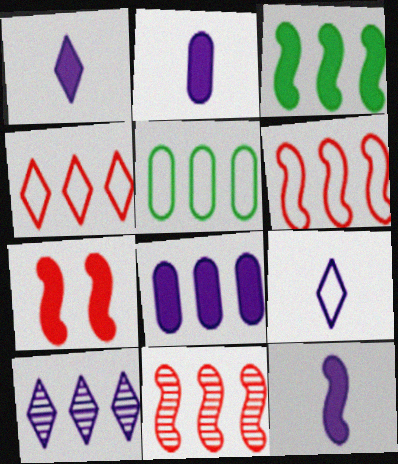[[1, 2, 12], 
[3, 7, 12]]